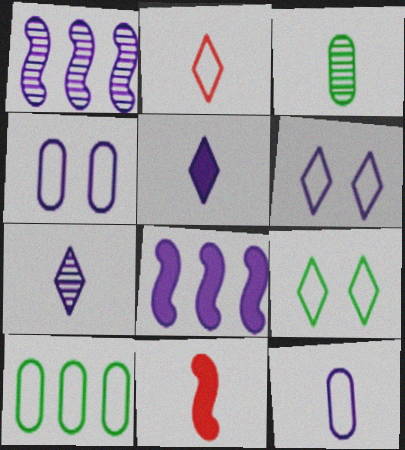[[1, 4, 5], 
[4, 7, 8]]